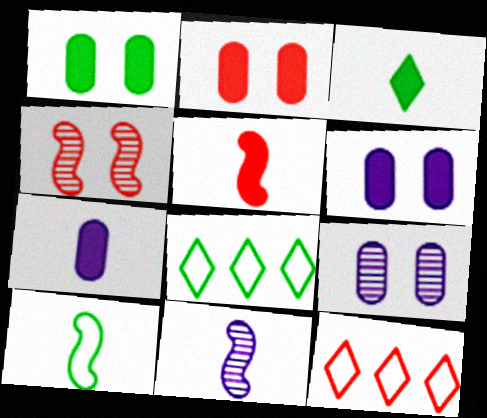[[1, 2, 6], 
[1, 11, 12], 
[2, 8, 11], 
[3, 5, 7], 
[4, 7, 8], 
[5, 8, 9], 
[5, 10, 11]]